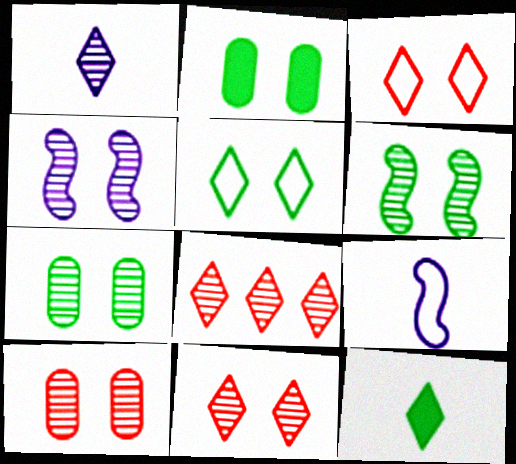[[2, 3, 4], 
[2, 5, 6], 
[2, 8, 9], 
[4, 7, 11]]